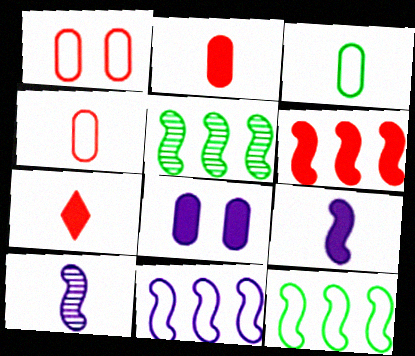[[3, 7, 10], 
[5, 6, 11]]